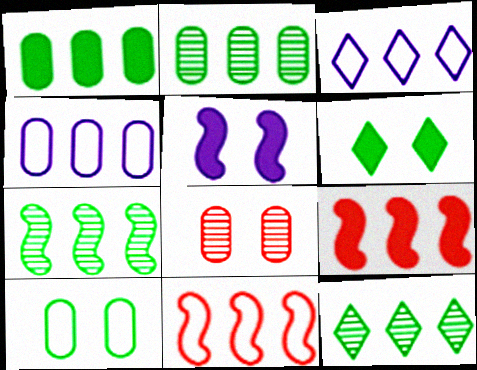[[2, 3, 9], 
[2, 7, 12], 
[4, 9, 12]]